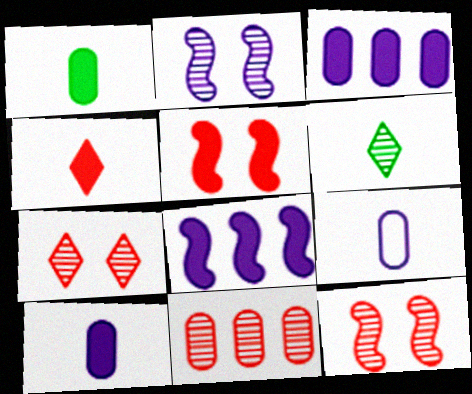[[2, 6, 11]]